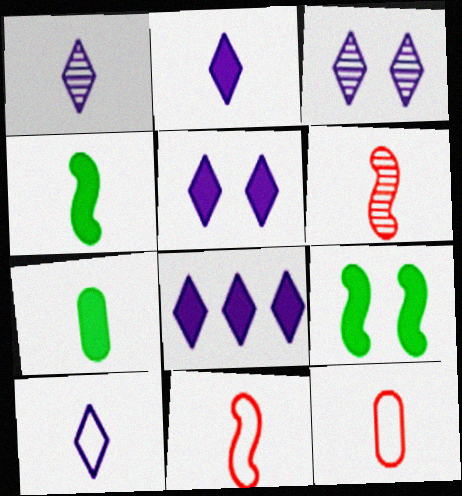[[1, 2, 10], 
[1, 4, 12], 
[1, 7, 11], 
[2, 5, 8], 
[3, 8, 10], 
[6, 7, 10]]